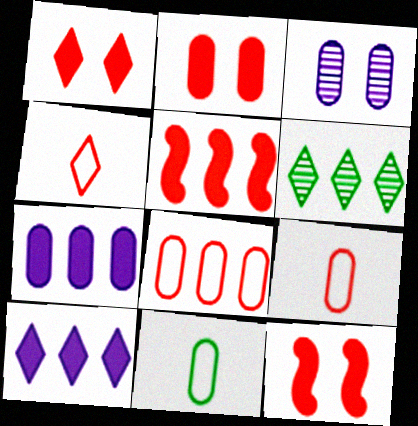[[1, 2, 12]]